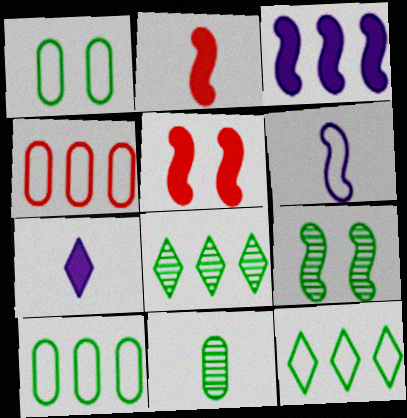[[3, 4, 8], 
[4, 7, 9], 
[8, 9, 11]]